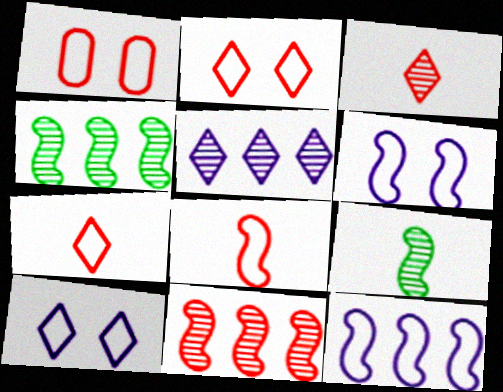[]